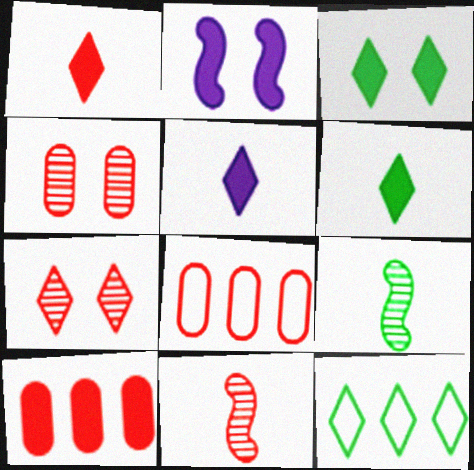[[1, 5, 6], 
[2, 6, 10], 
[5, 7, 12]]